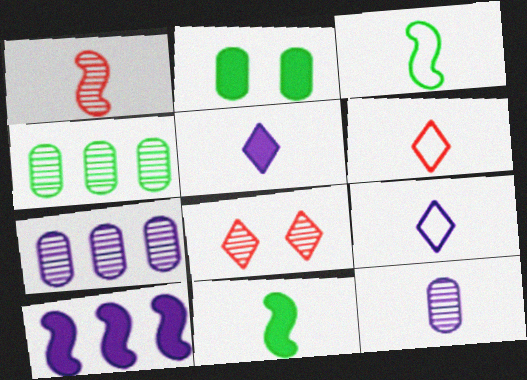[[6, 11, 12]]